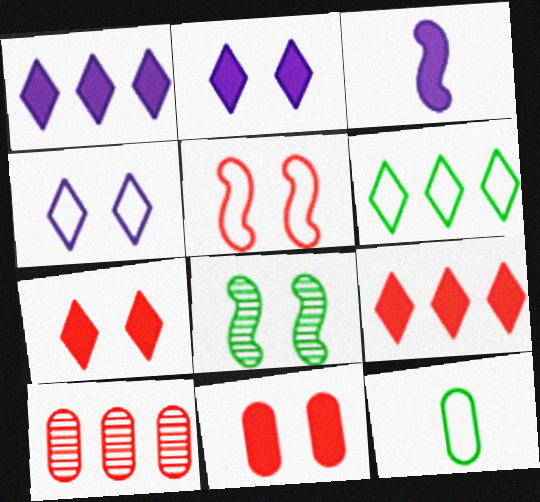[[4, 8, 11]]